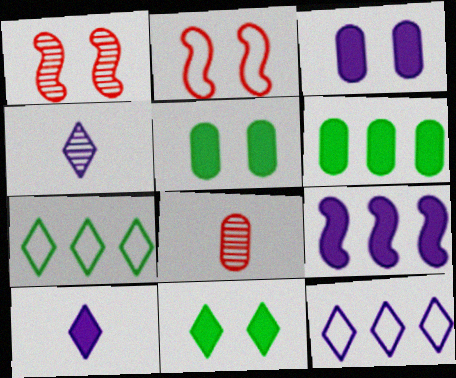[[2, 4, 6], 
[3, 9, 10]]